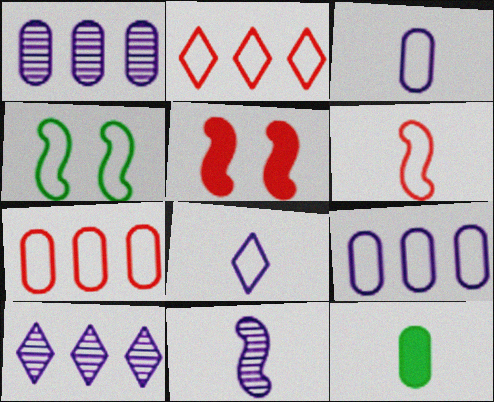[[2, 3, 4], 
[4, 7, 8]]